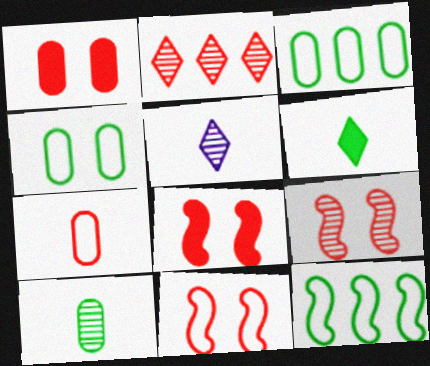[[1, 5, 12], 
[2, 7, 8], 
[3, 5, 8], 
[8, 9, 11]]